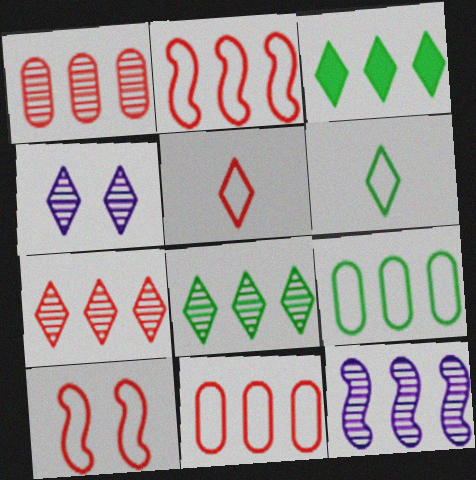[[1, 8, 12], 
[3, 4, 5], 
[3, 11, 12], 
[5, 10, 11]]